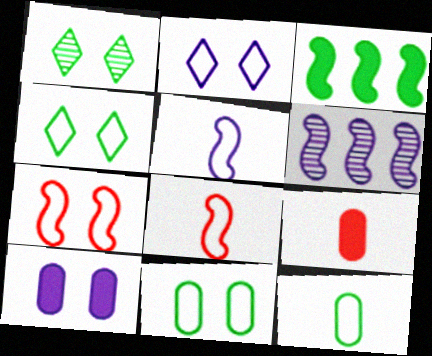[[1, 3, 12], 
[1, 7, 10], 
[2, 7, 11], 
[4, 6, 9]]